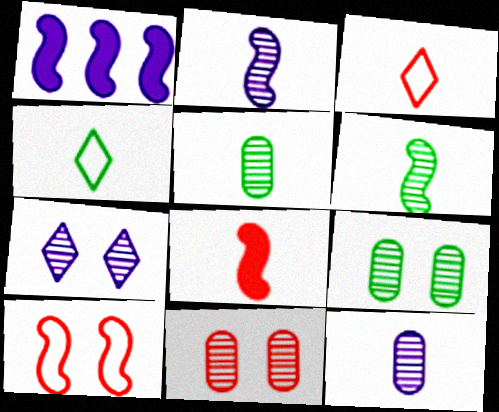[[1, 3, 9], 
[1, 4, 11], 
[1, 6, 10], 
[4, 8, 12]]